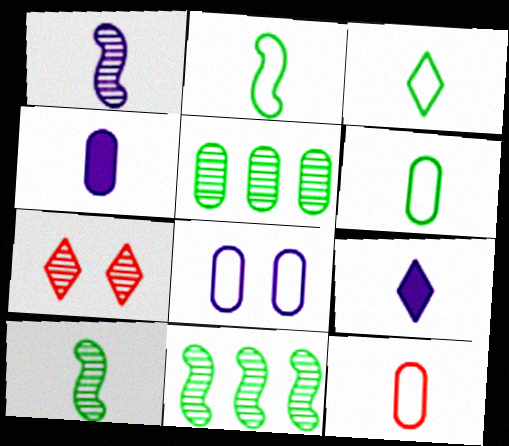[[1, 5, 7], 
[2, 3, 6], 
[9, 10, 12]]